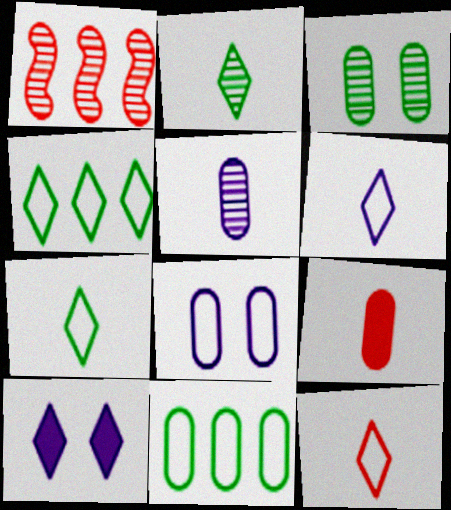[[6, 7, 12]]